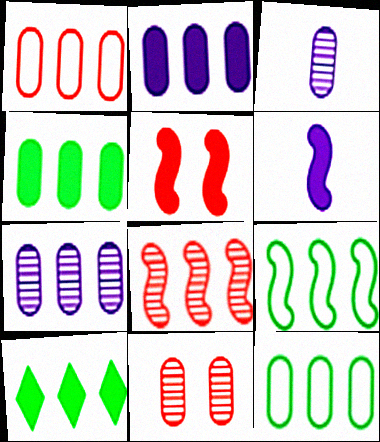[[1, 4, 7]]